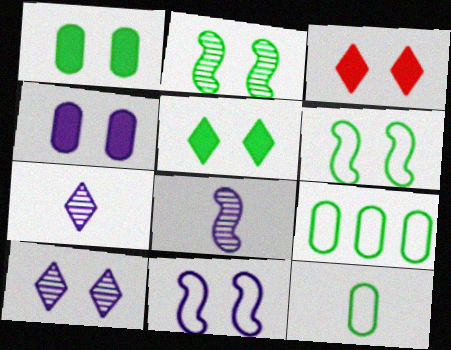[[3, 8, 9], 
[4, 10, 11]]